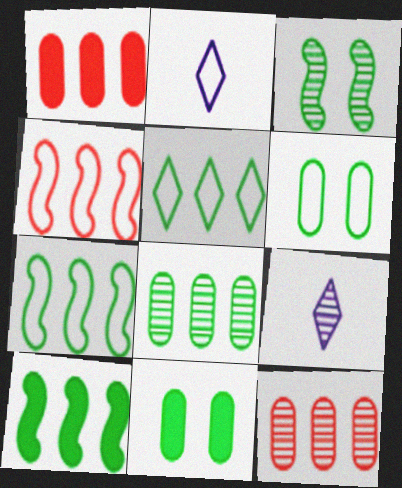[[1, 2, 3], 
[2, 4, 6], 
[3, 9, 12], 
[4, 9, 11], 
[5, 8, 10]]